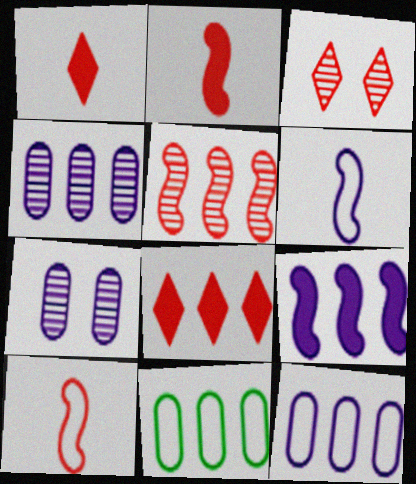[]